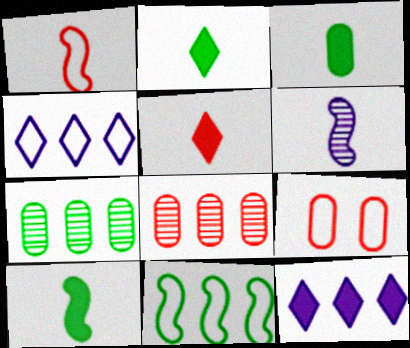[[1, 6, 10], 
[2, 3, 10], 
[8, 11, 12]]